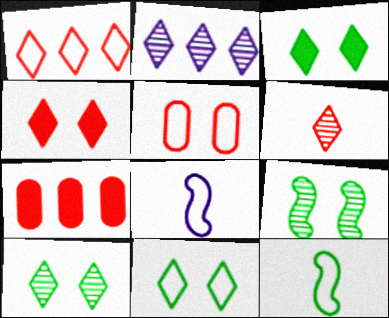[[1, 4, 6], 
[2, 6, 10], 
[3, 10, 11], 
[7, 8, 10]]